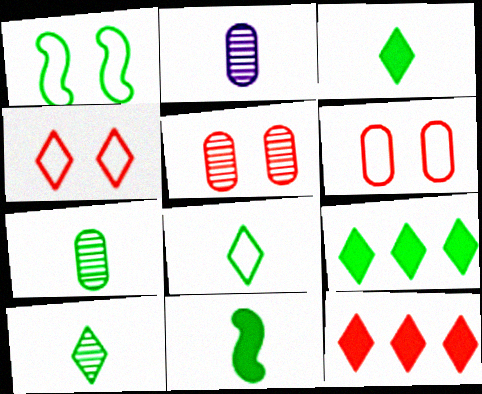[[1, 2, 12], 
[1, 7, 9], 
[3, 8, 10], 
[7, 8, 11]]